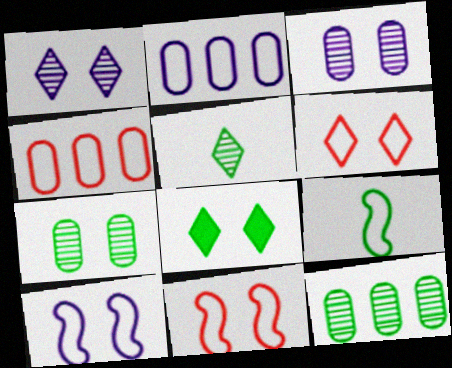[[1, 6, 8], 
[2, 6, 9], 
[3, 8, 11], 
[8, 9, 12]]